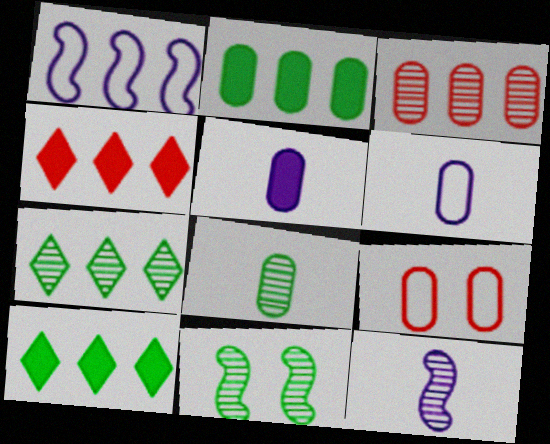[[1, 3, 10], 
[4, 6, 11], 
[7, 8, 11], 
[9, 10, 12]]